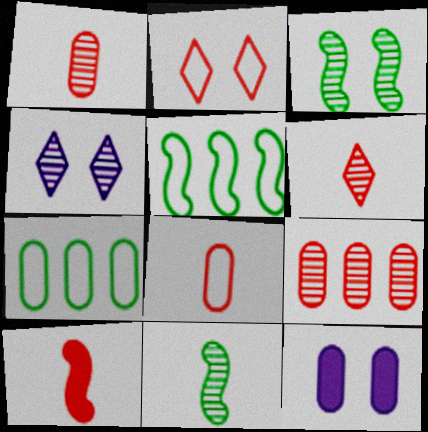[[1, 7, 12], 
[2, 3, 12], 
[2, 9, 10], 
[4, 7, 10], 
[4, 9, 11], 
[5, 6, 12], 
[6, 8, 10]]